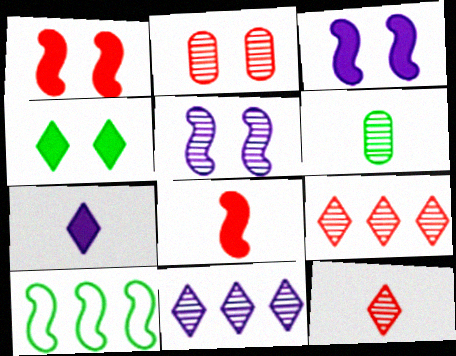[[2, 7, 10], 
[4, 6, 10], 
[5, 6, 9], 
[5, 8, 10]]